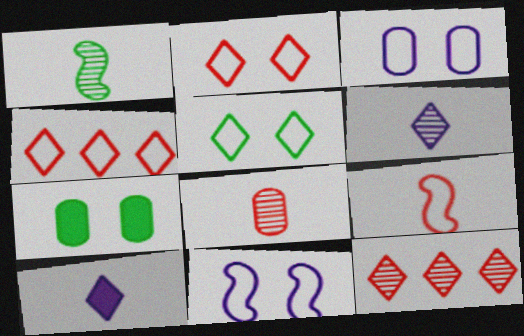[[1, 6, 8], 
[5, 10, 12]]